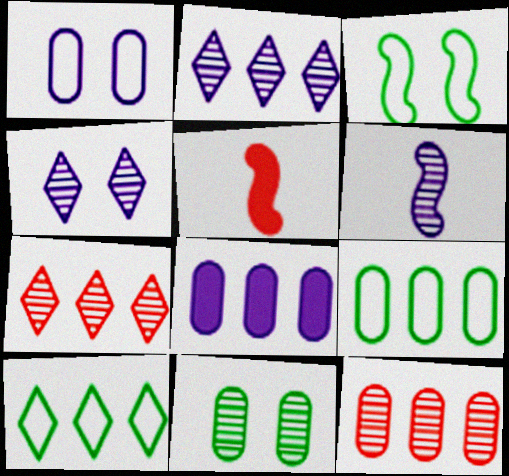[[4, 5, 9], 
[6, 7, 11], 
[8, 9, 12]]